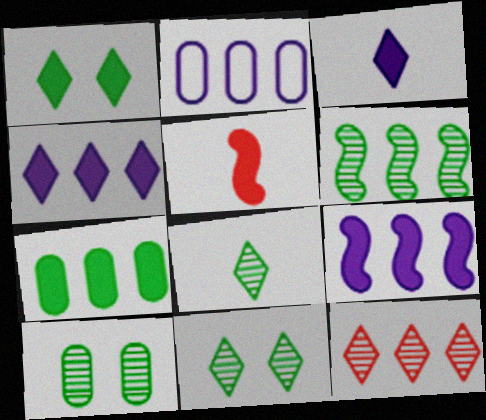[[2, 5, 11], 
[6, 8, 10]]